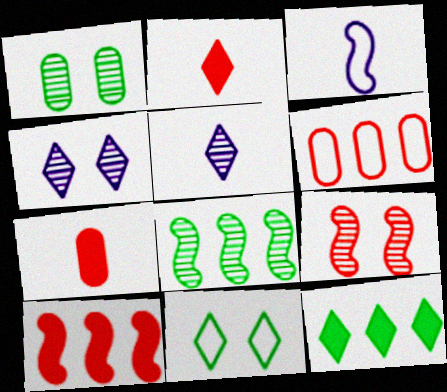[[1, 4, 9], 
[2, 6, 9], 
[3, 6, 11]]